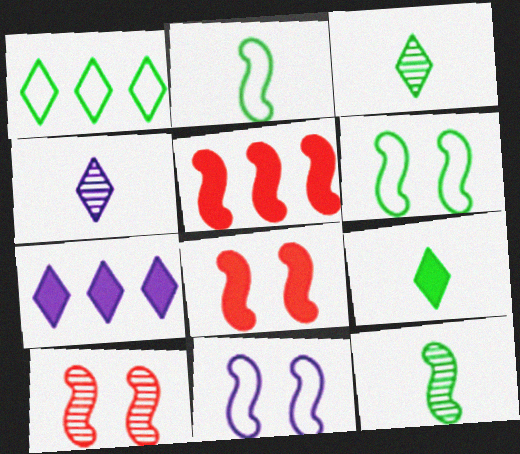[[5, 11, 12]]